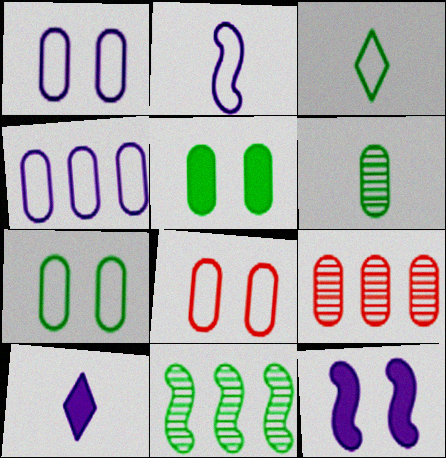[[1, 7, 8], 
[3, 5, 11], 
[3, 9, 12], 
[8, 10, 11]]